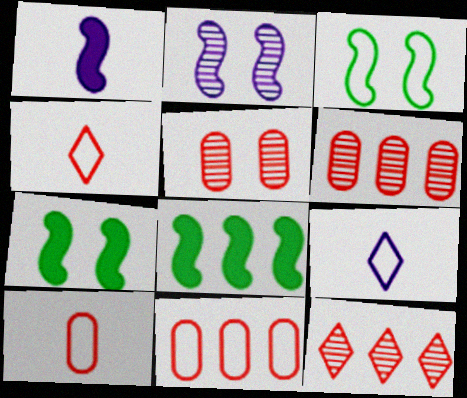[[3, 9, 11], 
[5, 8, 9], 
[6, 7, 9]]